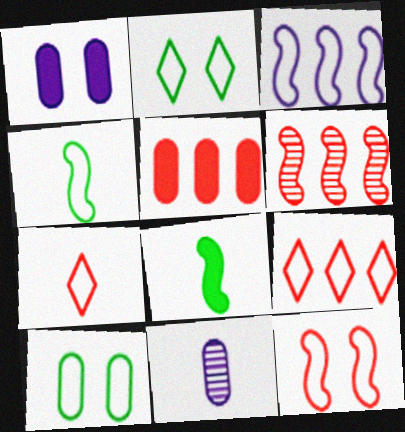[[3, 4, 12], 
[3, 7, 10], 
[5, 6, 9], 
[5, 10, 11], 
[7, 8, 11]]